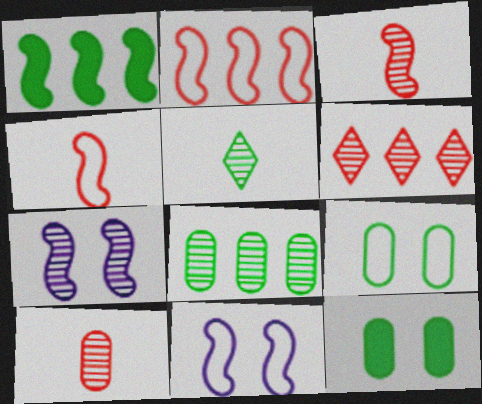[[1, 3, 11], 
[1, 4, 7], 
[1, 5, 9]]